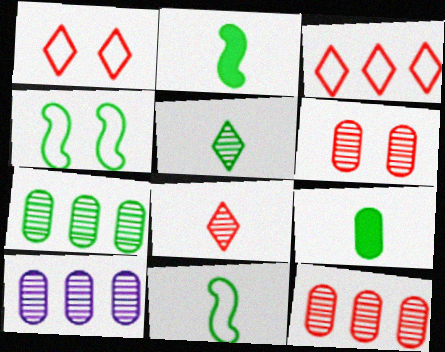[[1, 2, 10], 
[5, 9, 11], 
[7, 10, 12]]